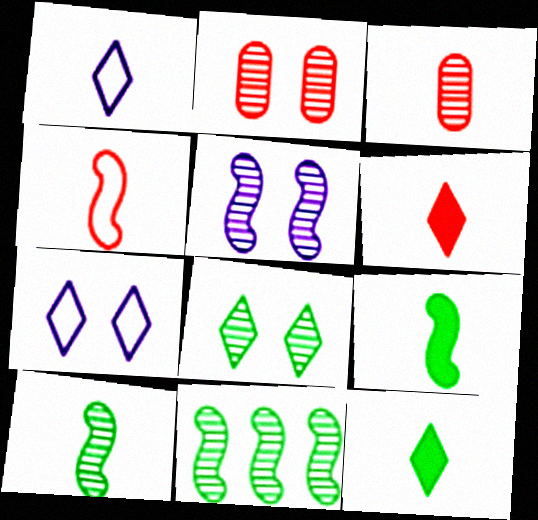[[1, 3, 9], 
[2, 5, 8], 
[3, 4, 6]]